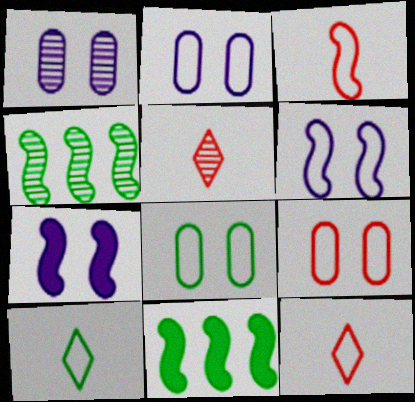[[1, 4, 5], 
[1, 11, 12], 
[2, 5, 11], 
[2, 8, 9], 
[3, 4, 7]]